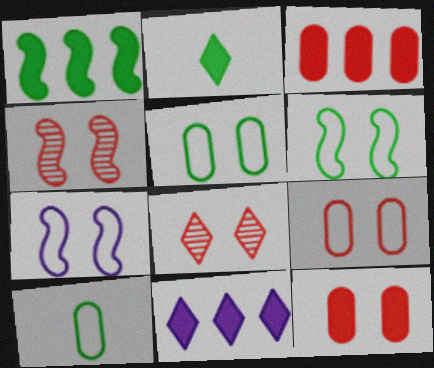[[1, 3, 11], 
[4, 10, 11]]